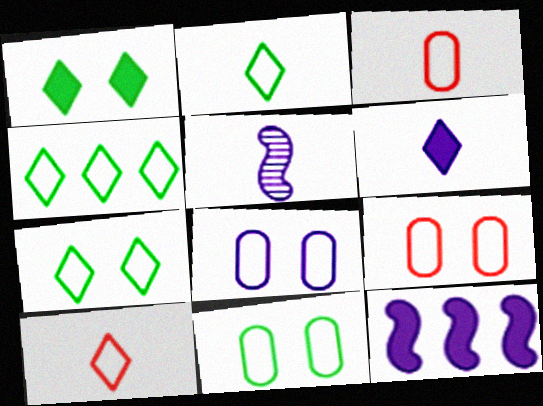[[2, 4, 7], 
[8, 9, 11]]